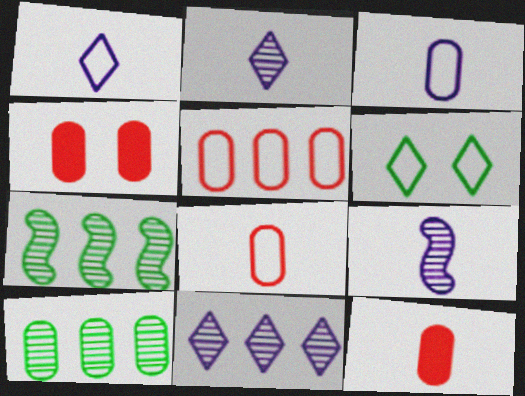[[1, 4, 7], 
[3, 4, 10]]